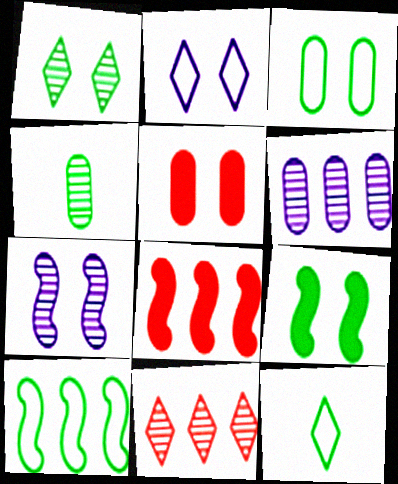[[1, 3, 9], 
[2, 4, 8], 
[3, 10, 12], 
[4, 7, 11]]